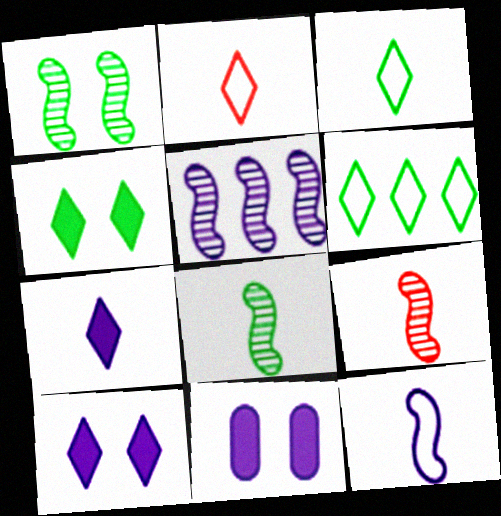[[1, 5, 9], 
[6, 9, 11]]